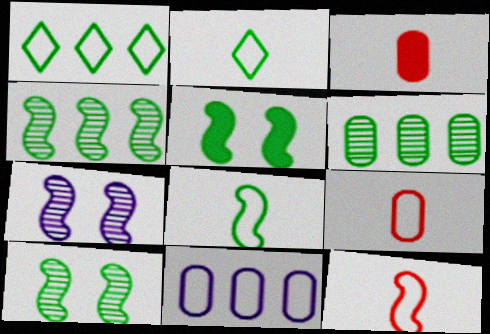[[1, 3, 7], 
[2, 5, 6], 
[4, 5, 8]]